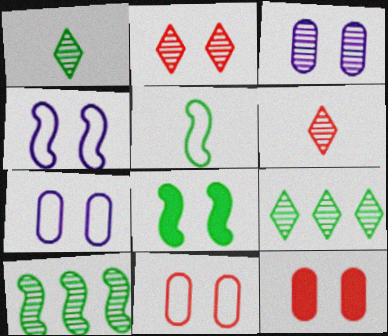[[2, 7, 8], 
[3, 6, 10], 
[5, 8, 10]]